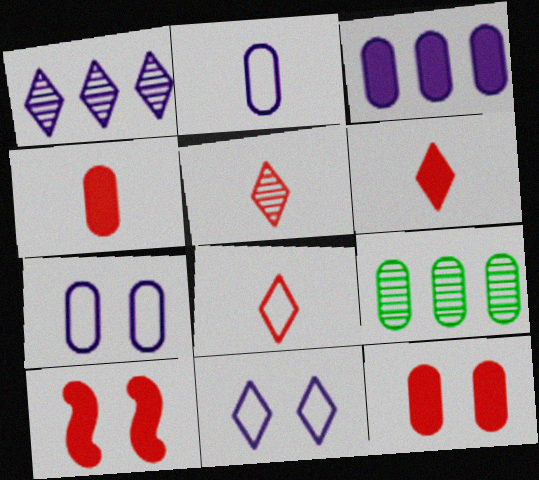[[2, 9, 12], 
[4, 7, 9], 
[5, 6, 8]]